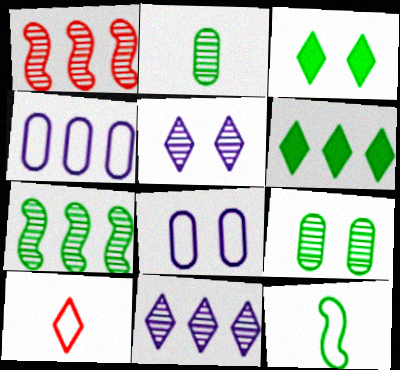[[1, 2, 5], 
[1, 4, 6], 
[3, 10, 11], 
[5, 6, 10], 
[6, 9, 12]]